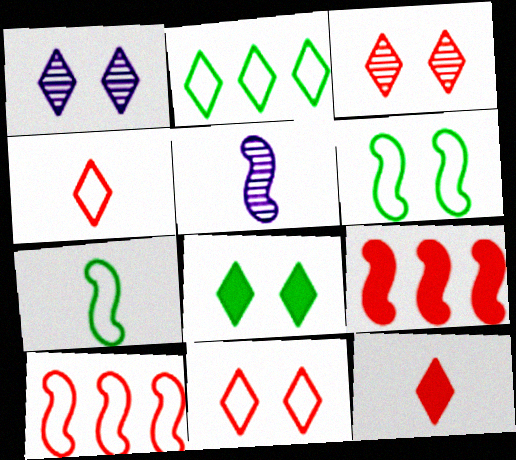[[1, 2, 12], 
[1, 8, 11], 
[5, 6, 9]]